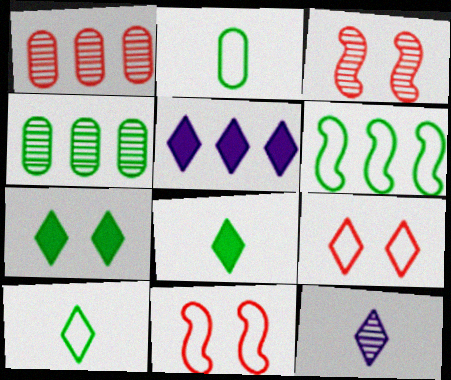[[1, 5, 6], 
[2, 3, 5], 
[3, 4, 12]]